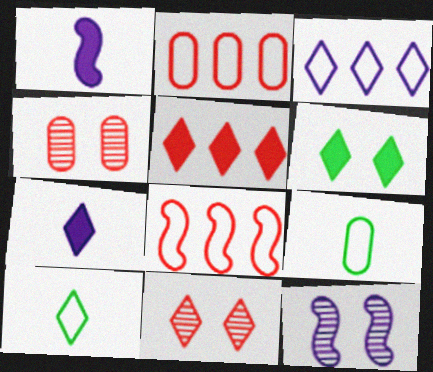[[5, 6, 7], 
[5, 9, 12]]